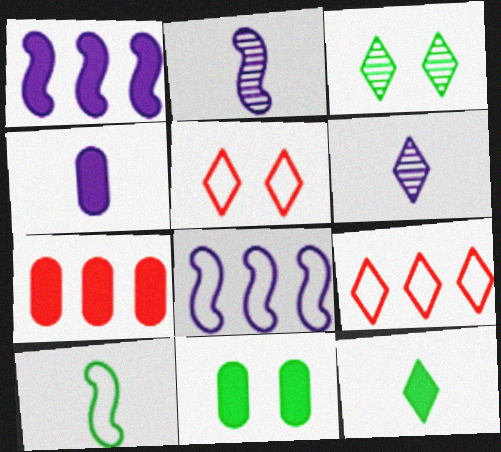[[2, 9, 11], 
[4, 7, 11]]